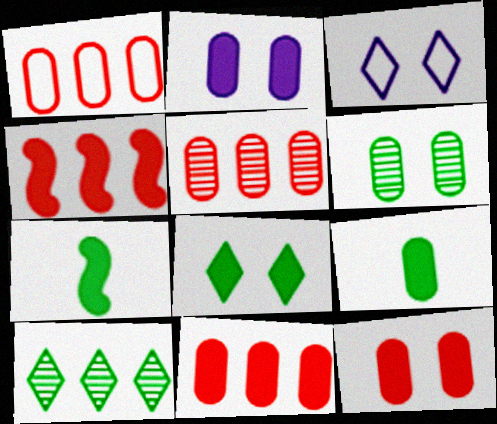[[1, 5, 11], 
[2, 9, 11], 
[3, 5, 7]]